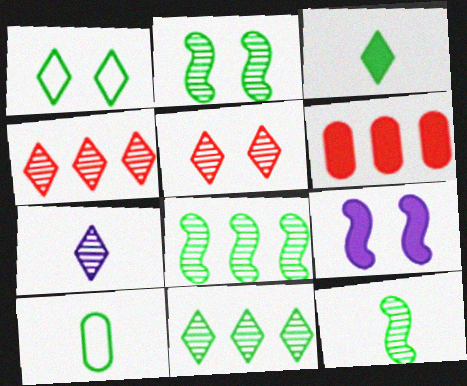[[1, 3, 11], 
[2, 8, 12], 
[3, 6, 9], 
[3, 10, 12], 
[4, 9, 10], 
[5, 7, 11]]